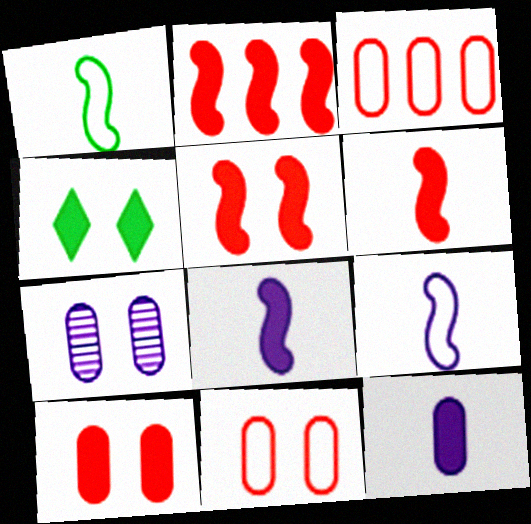[[2, 4, 12], 
[2, 5, 6]]